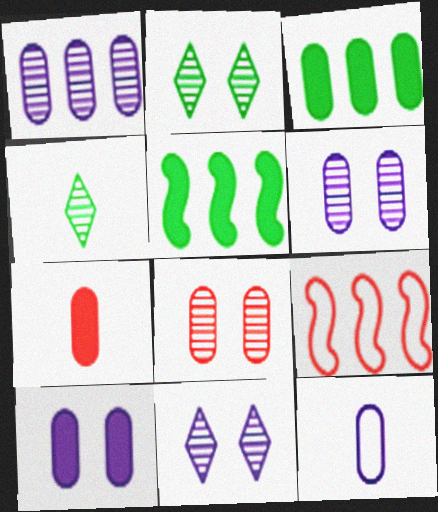[[1, 10, 12], 
[3, 7, 10], 
[3, 8, 12], 
[4, 9, 10]]